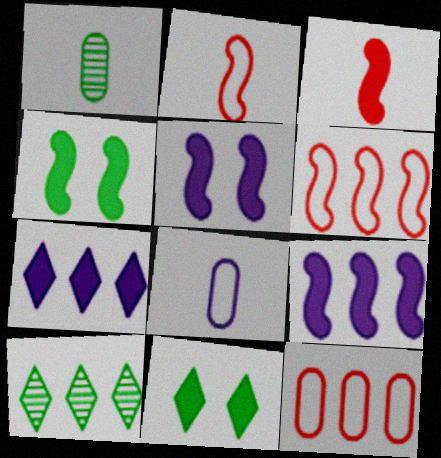[[3, 4, 9], 
[9, 10, 12]]